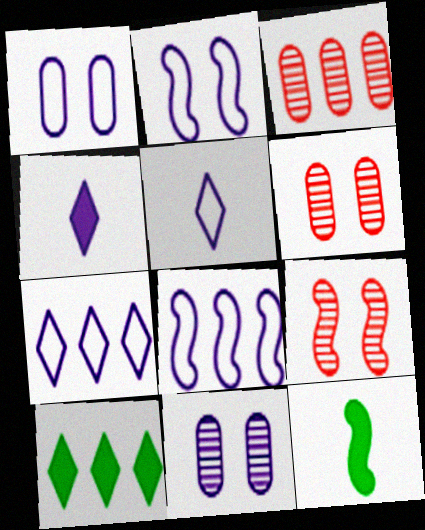[[1, 5, 8], 
[3, 8, 10], 
[4, 8, 11], 
[6, 7, 12], 
[8, 9, 12]]